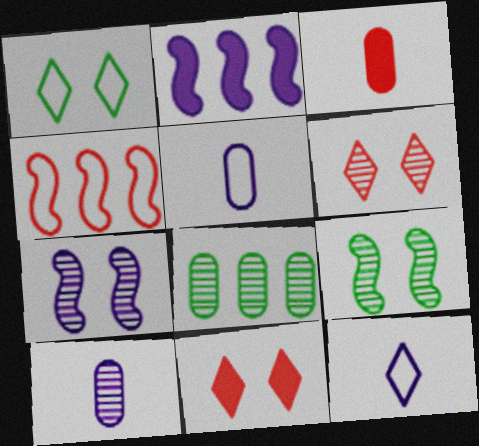[[1, 4, 5], 
[3, 4, 6]]